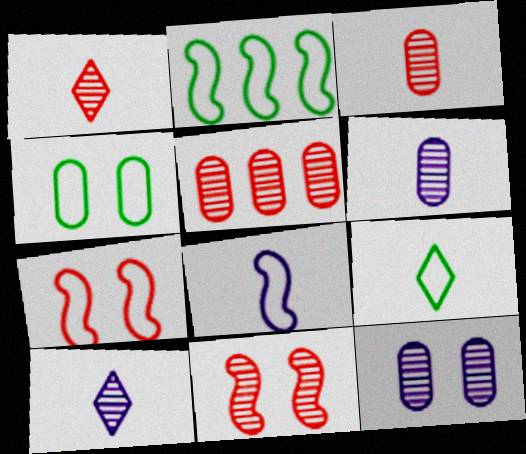[[1, 5, 11], 
[2, 4, 9], 
[2, 7, 8]]